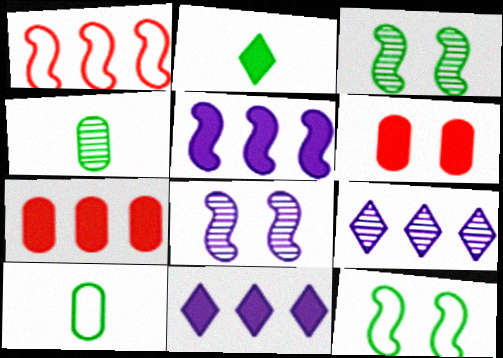[[2, 5, 6]]